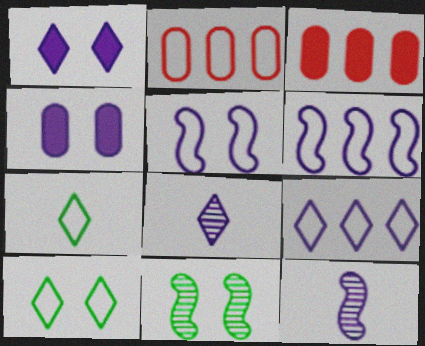[[1, 8, 9], 
[2, 5, 7], 
[3, 10, 12], 
[4, 6, 8], 
[4, 9, 12]]